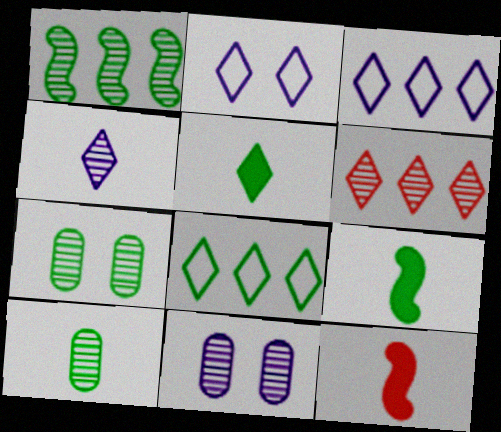[[2, 5, 6], 
[3, 7, 12], 
[7, 8, 9], 
[8, 11, 12]]